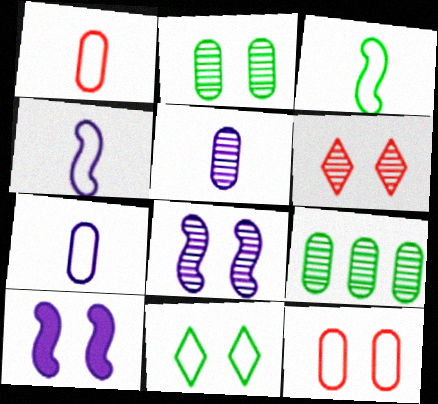[[2, 6, 8]]